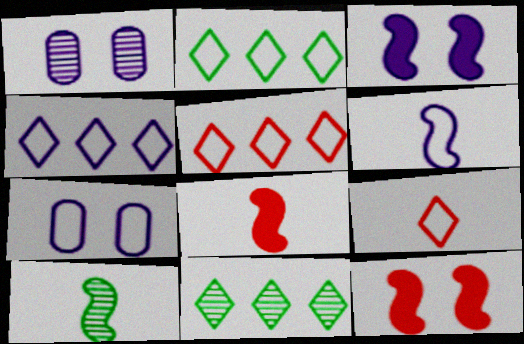[[1, 2, 8], 
[2, 4, 5], 
[4, 6, 7], 
[6, 8, 10], 
[7, 8, 11]]